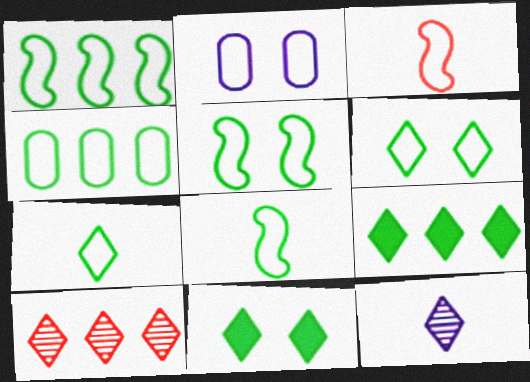[[1, 5, 8], 
[4, 5, 7], 
[4, 6, 8]]